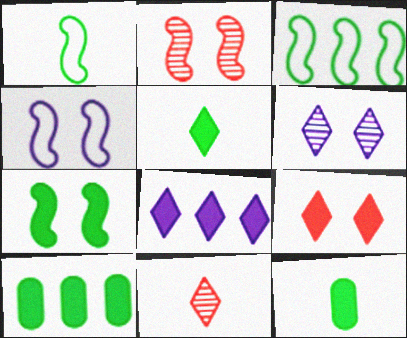[[2, 4, 7], 
[4, 10, 11], 
[5, 7, 10], 
[5, 8, 9]]